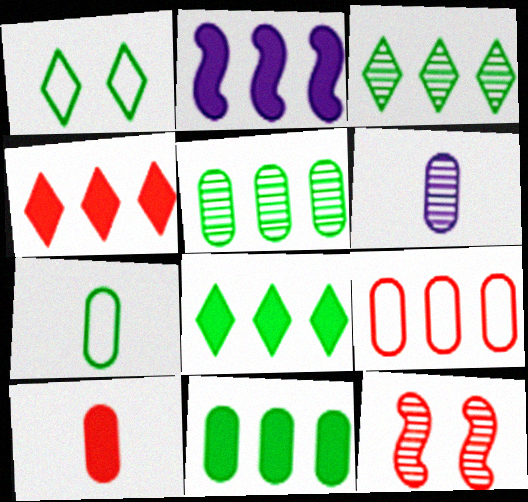[[2, 3, 9], 
[2, 4, 11], 
[3, 6, 12], 
[6, 7, 10]]